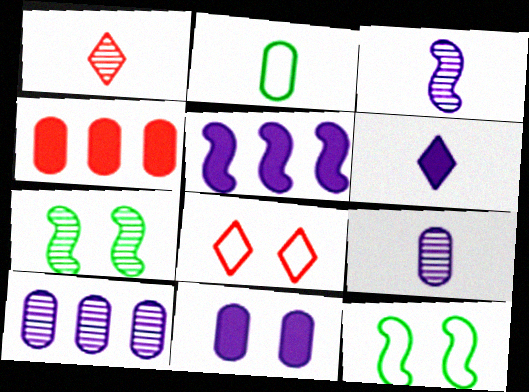[[1, 7, 10], 
[5, 6, 11], 
[7, 8, 11]]